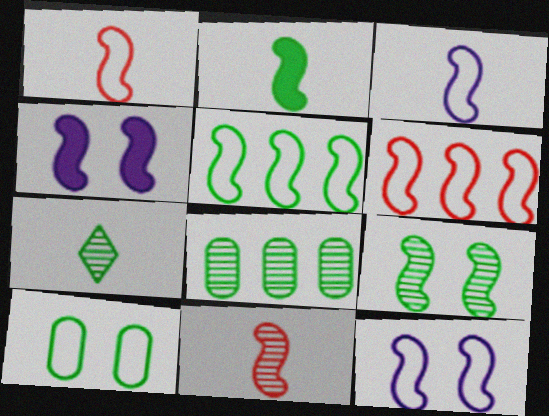[[1, 5, 12], 
[2, 3, 11], 
[2, 5, 9], 
[4, 5, 11], 
[7, 8, 9]]